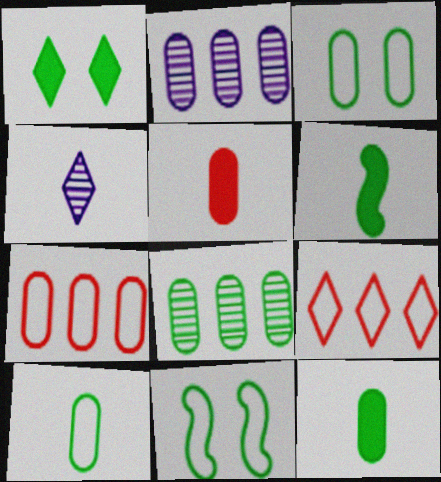[[1, 4, 9], 
[2, 3, 5], 
[3, 8, 12]]